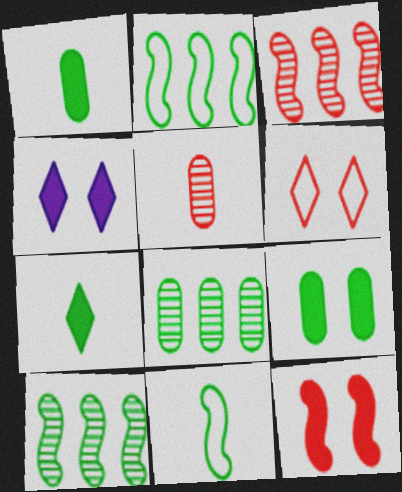[[2, 4, 5], 
[4, 9, 12]]